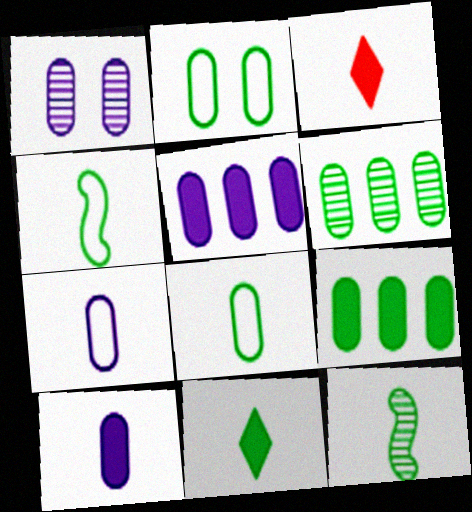[[1, 5, 7], 
[3, 7, 12], 
[8, 11, 12]]